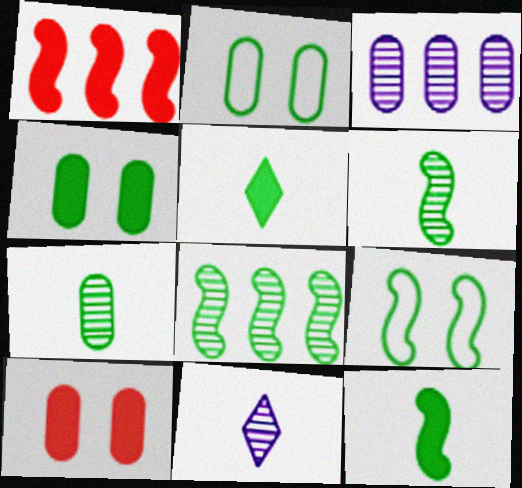[[1, 2, 11], 
[2, 5, 8], 
[8, 9, 12]]